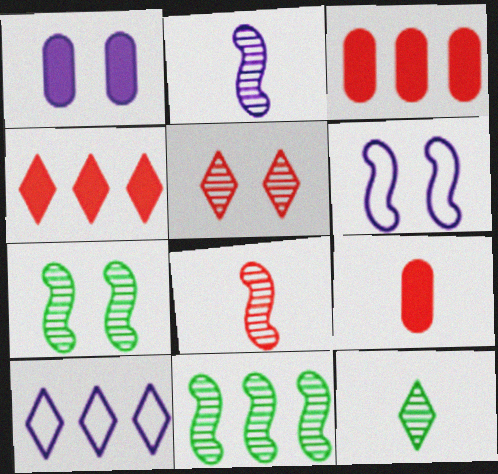[[1, 2, 10], 
[3, 6, 12], 
[3, 10, 11], 
[7, 9, 10]]